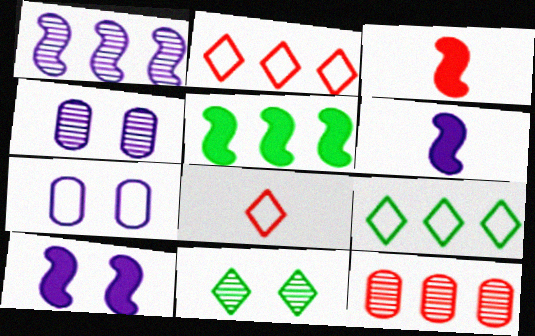[[3, 4, 9], 
[3, 5, 10], 
[4, 5, 8]]